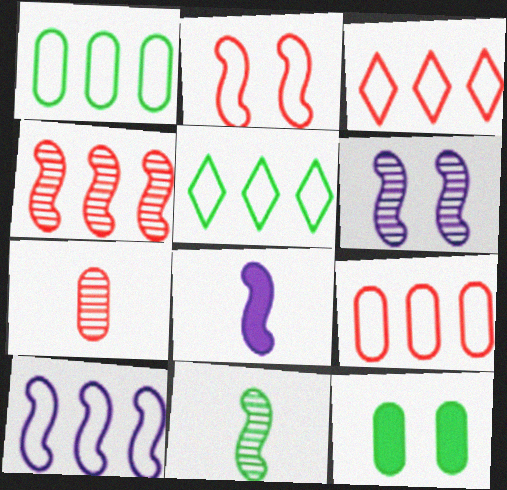[[1, 3, 10], 
[4, 6, 11], 
[5, 9, 10], 
[5, 11, 12], 
[6, 8, 10]]